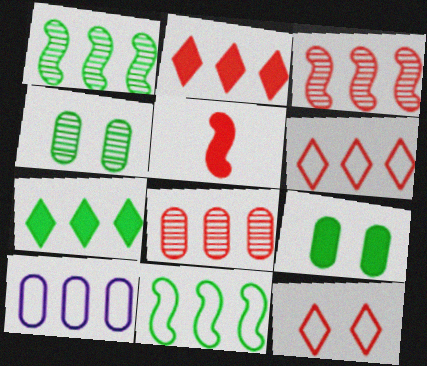[[1, 2, 10], 
[3, 7, 10], 
[5, 8, 12], 
[6, 10, 11]]